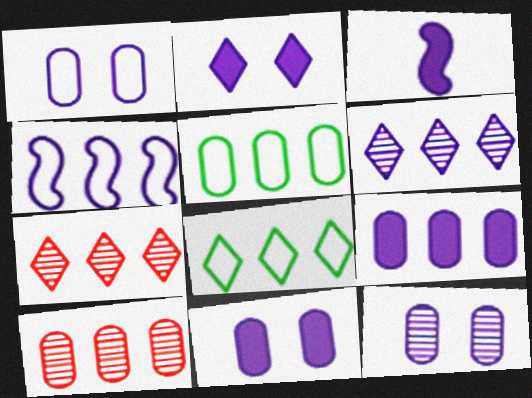[[1, 3, 6], 
[1, 11, 12], 
[2, 3, 9], 
[4, 6, 9], 
[5, 9, 10]]